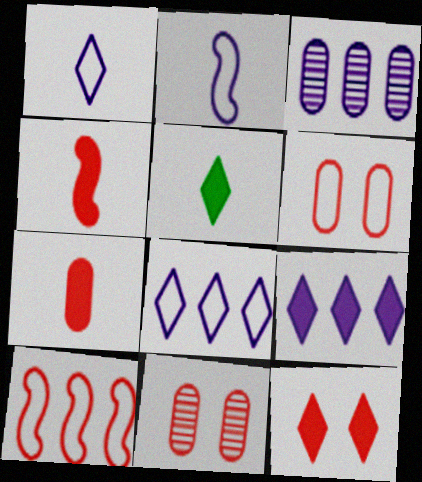[[5, 9, 12]]